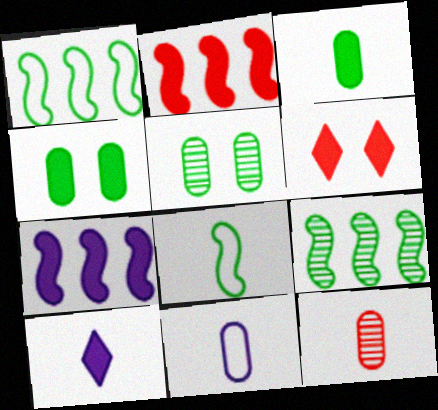[[2, 4, 10], 
[3, 6, 7], 
[3, 11, 12], 
[6, 9, 11], 
[8, 10, 12]]